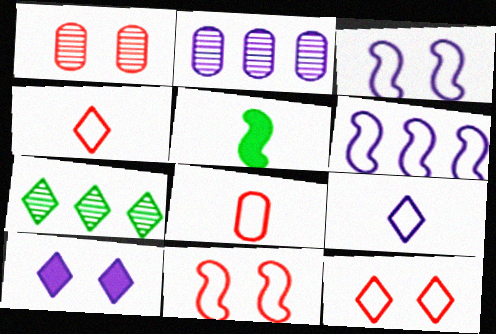[[2, 5, 12], 
[4, 7, 10]]